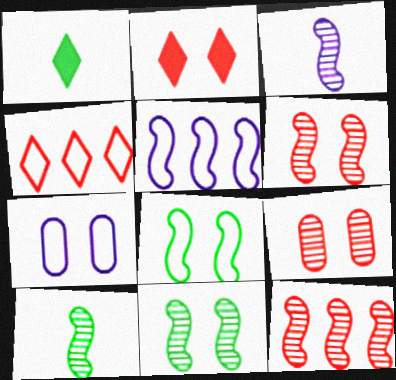[[1, 5, 9], 
[1, 7, 12], 
[2, 7, 11], 
[3, 11, 12]]